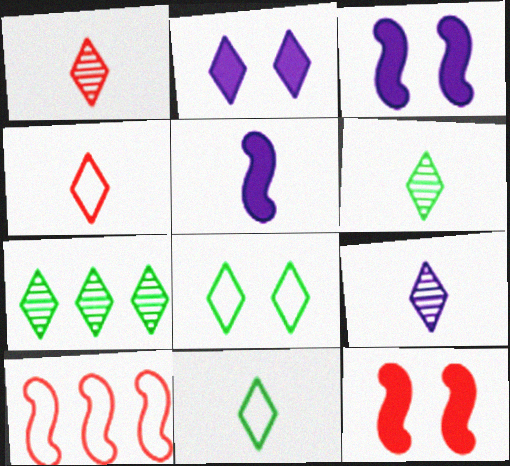[[1, 6, 9], 
[2, 4, 7]]